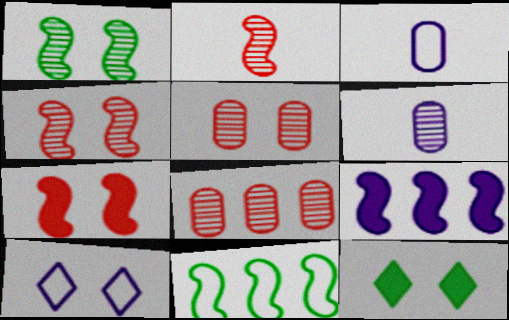[[6, 9, 10]]